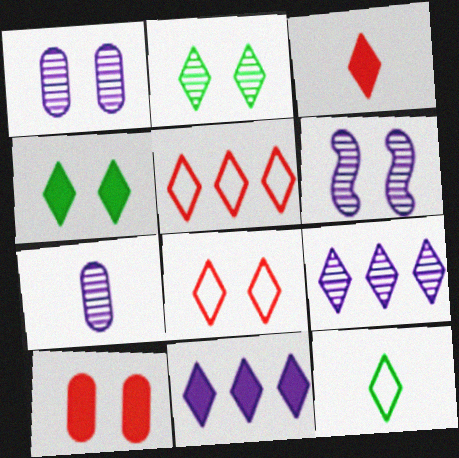[[3, 4, 11], 
[6, 7, 9]]